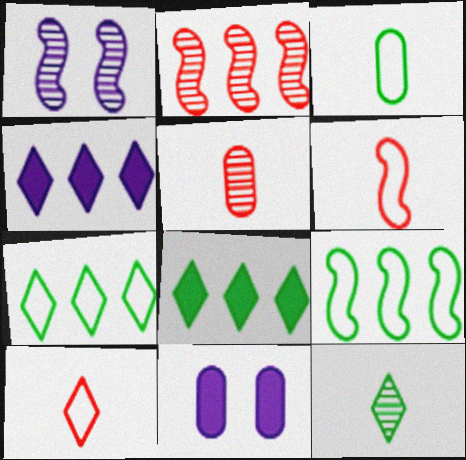[]